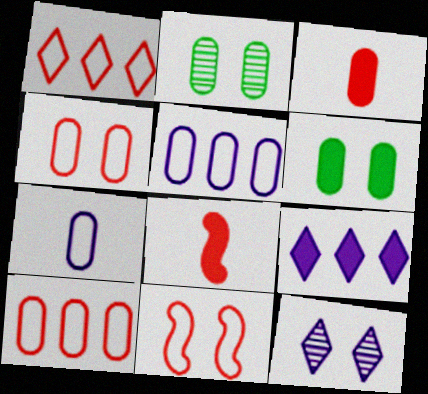[[2, 3, 5], 
[6, 8, 9], 
[6, 11, 12]]